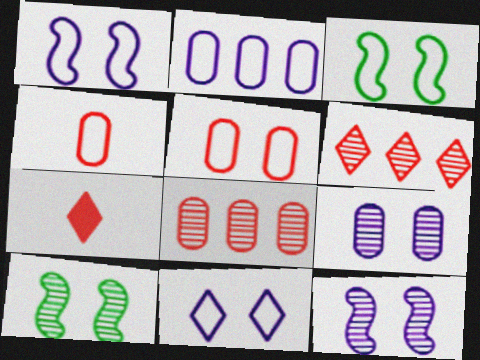[[2, 7, 10], 
[3, 5, 11]]